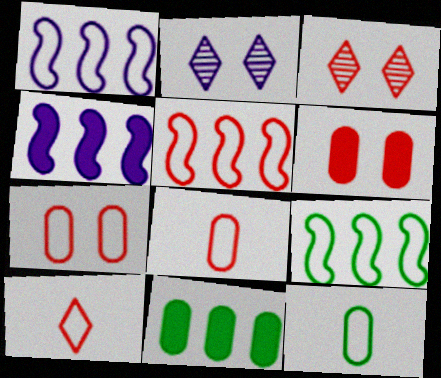[[1, 5, 9], 
[3, 4, 12], 
[5, 7, 10]]